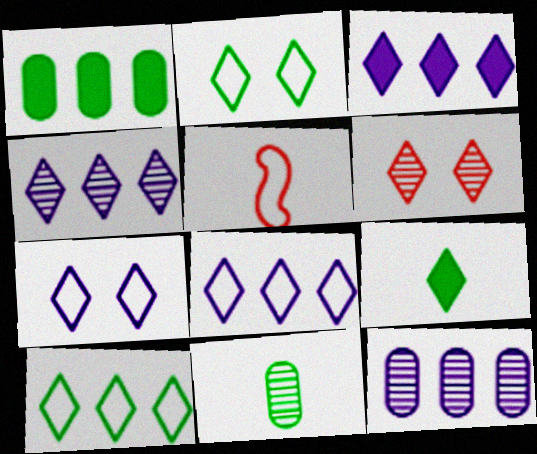[[3, 4, 8], 
[6, 8, 9]]